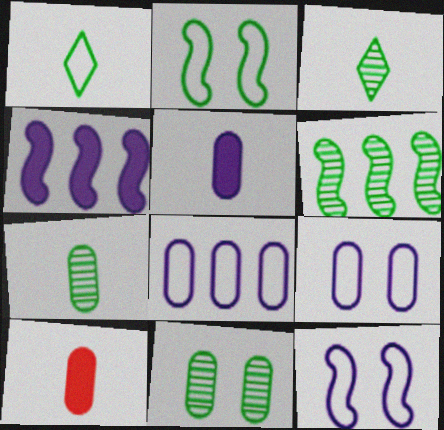[[3, 6, 11], 
[8, 10, 11]]